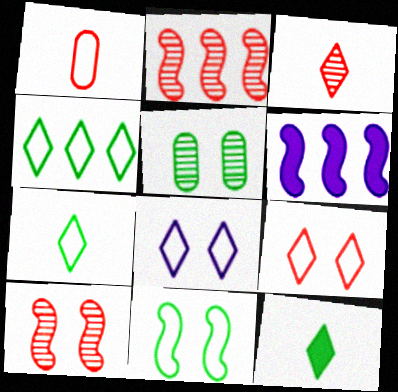[]